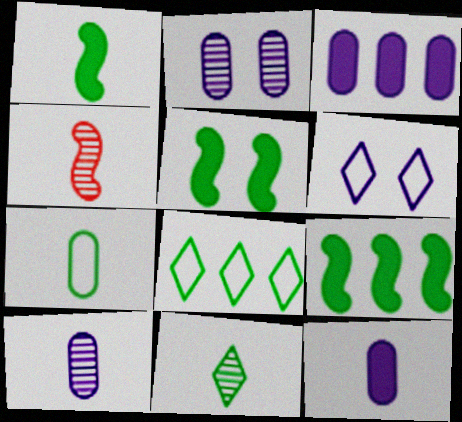[[1, 5, 9], 
[1, 7, 11], 
[4, 10, 11]]